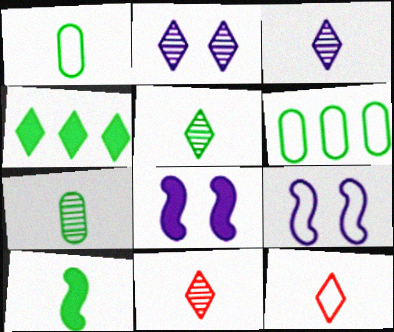[[1, 5, 10], 
[2, 4, 12], 
[3, 5, 11], 
[6, 8, 11], 
[6, 9, 12]]